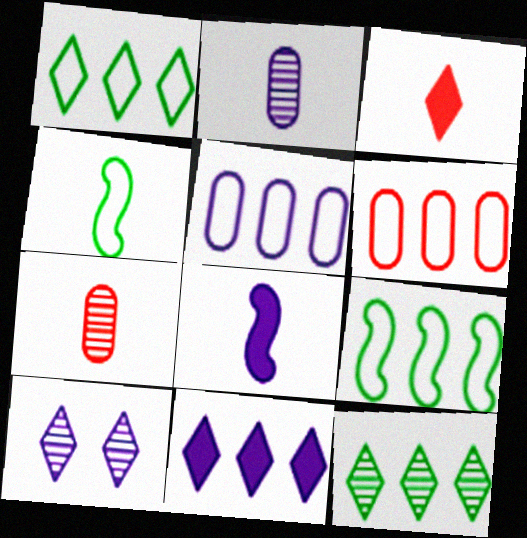[[1, 3, 10], 
[2, 3, 4], 
[5, 8, 10]]